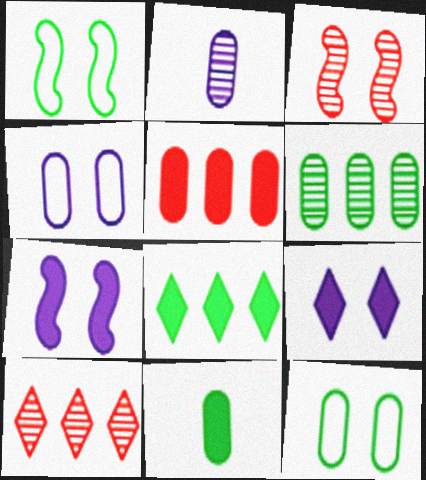[[1, 3, 7], 
[2, 5, 12], 
[3, 9, 12], 
[6, 11, 12]]